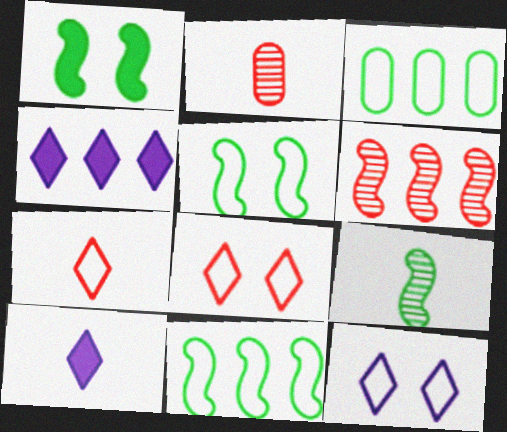[[1, 9, 11], 
[2, 4, 5], 
[3, 4, 6]]